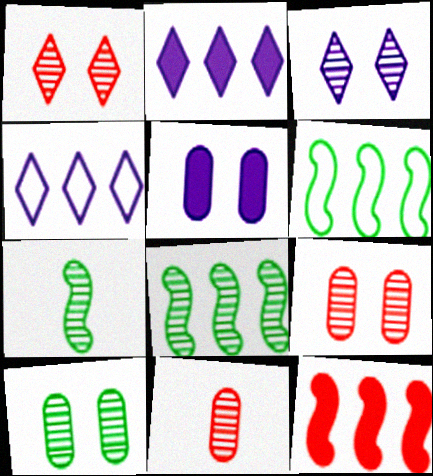[[3, 8, 11]]